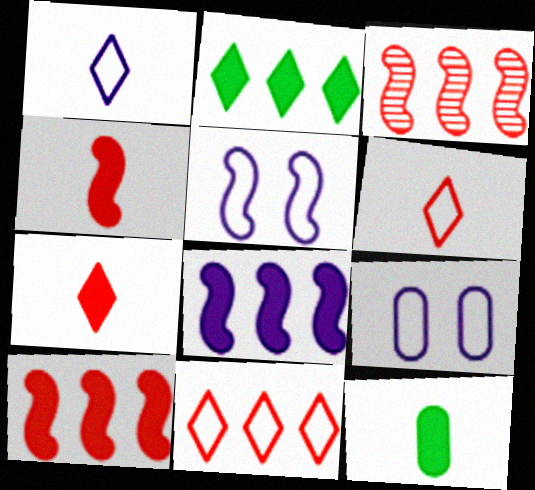[]